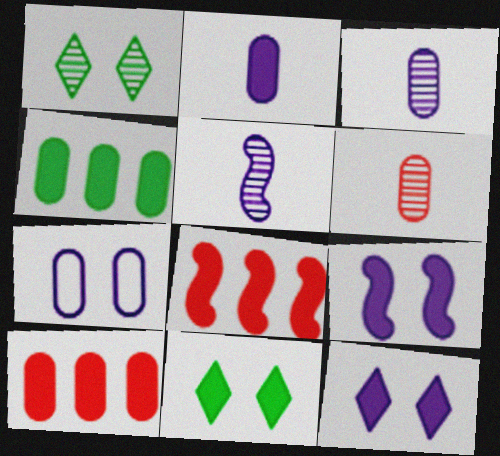[[2, 8, 11], 
[4, 6, 7]]